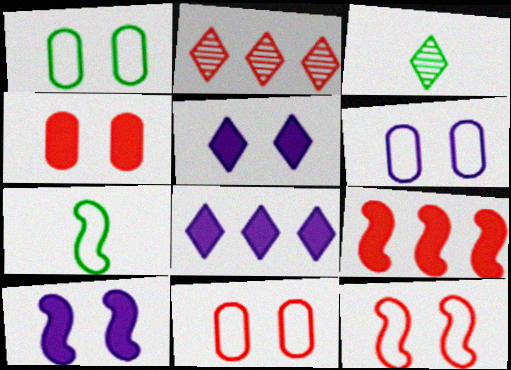[[1, 6, 11], 
[3, 6, 9]]